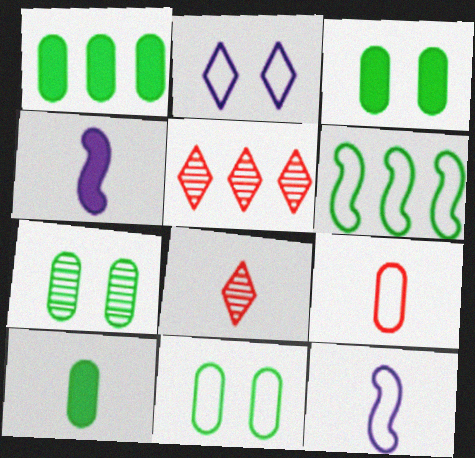[[1, 3, 10], 
[2, 6, 9], 
[3, 5, 12], 
[3, 7, 11], 
[4, 5, 11], 
[8, 10, 12]]